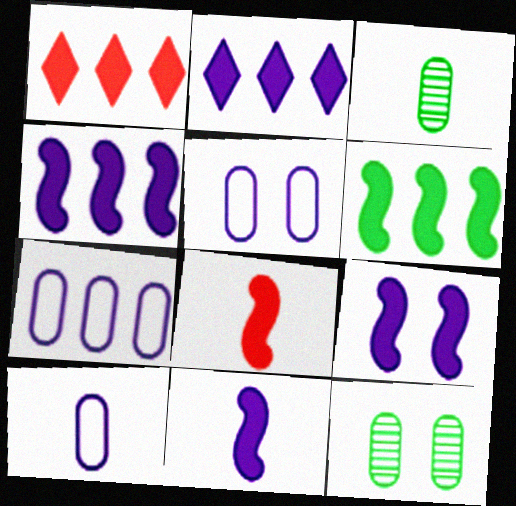[[4, 9, 11], 
[5, 7, 10], 
[6, 8, 9]]